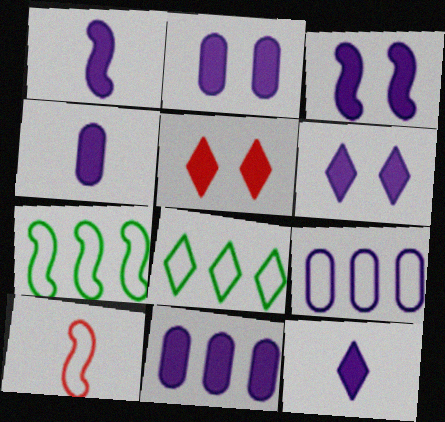[[1, 4, 12], 
[1, 6, 11], 
[2, 3, 6], 
[2, 4, 11], 
[3, 11, 12]]